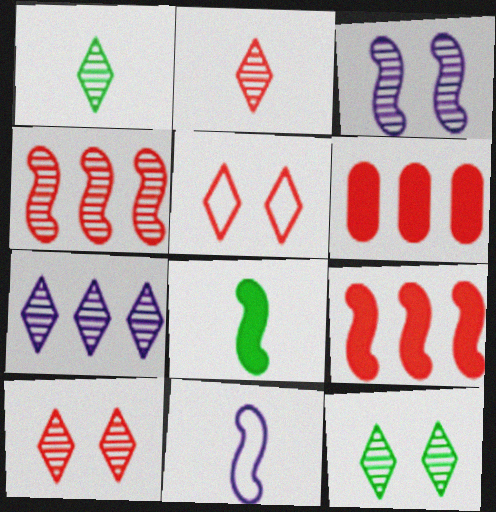[[1, 7, 10], 
[2, 7, 12], 
[6, 11, 12]]